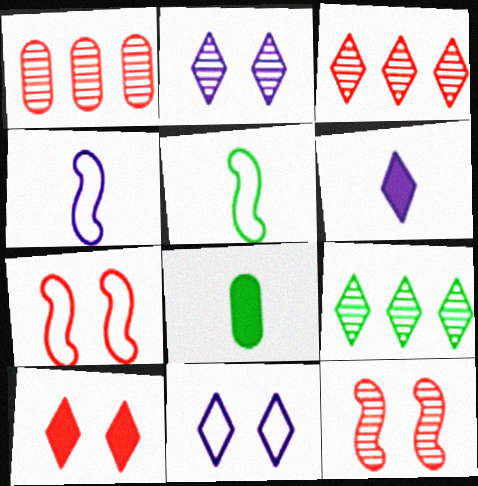[]